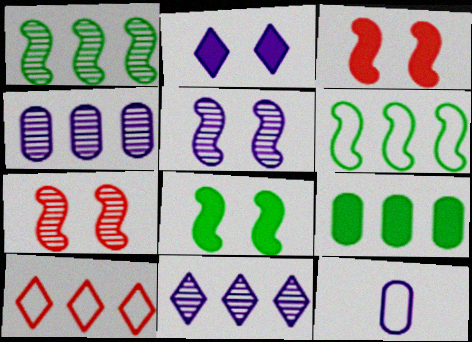[]